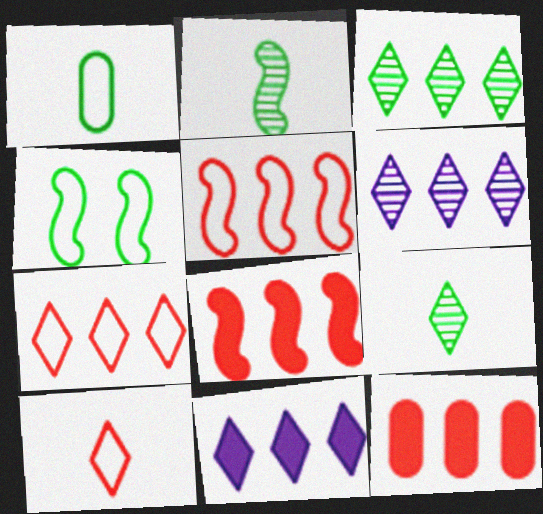[[3, 7, 11]]